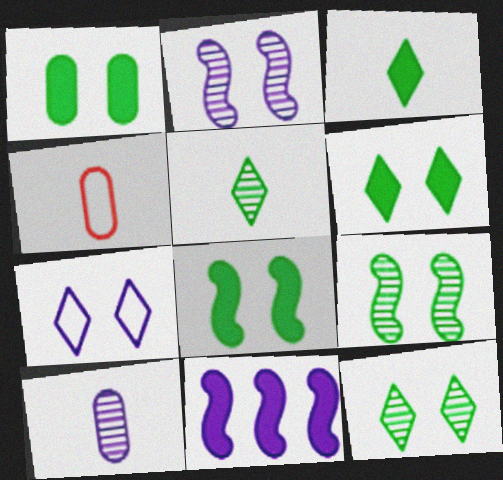[[1, 6, 8], 
[4, 11, 12], 
[7, 10, 11]]